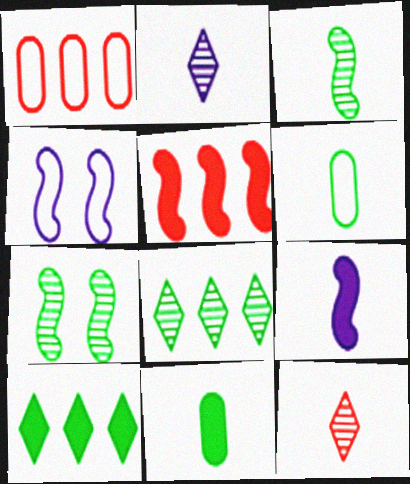[[3, 4, 5], 
[6, 7, 10], 
[6, 9, 12]]